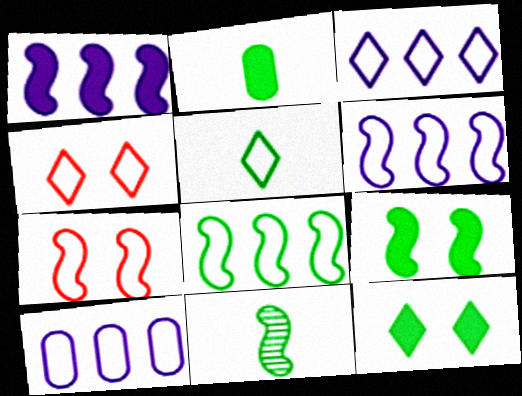[[1, 7, 11], 
[2, 5, 11], 
[3, 4, 5], 
[3, 6, 10], 
[5, 7, 10], 
[8, 9, 11]]